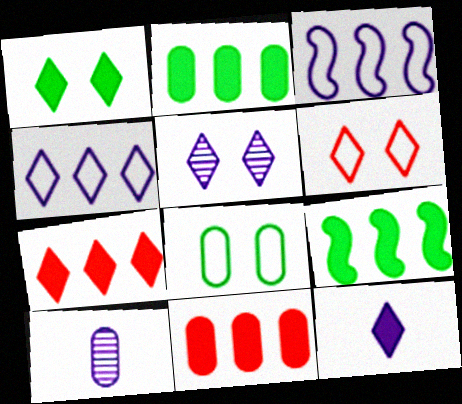[[1, 5, 6], 
[1, 7, 12], 
[4, 5, 12], 
[6, 9, 10], 
[8, 10, 11]]